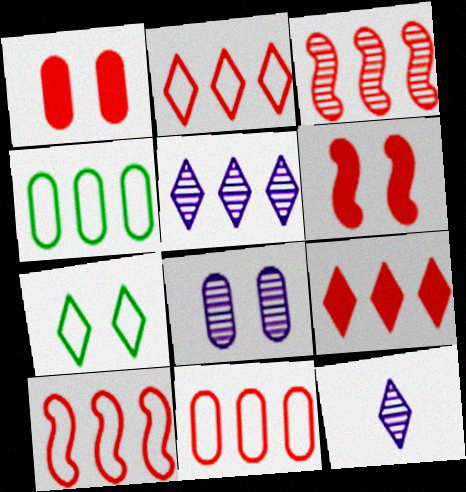[[2, 10, 11], 
[3, 9, 11], 
[4, 6, 12], 
[6, 7, 8], 
[7, 9, 12]]